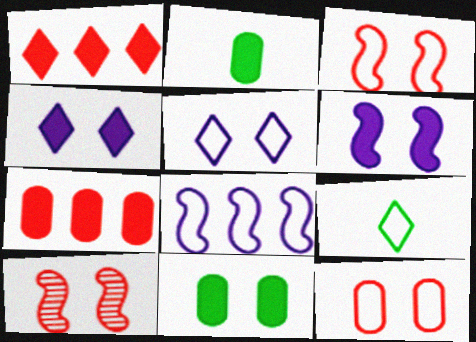[[1, 2, 6], 
[5, 10, 11], 
[8, 9, 12]]